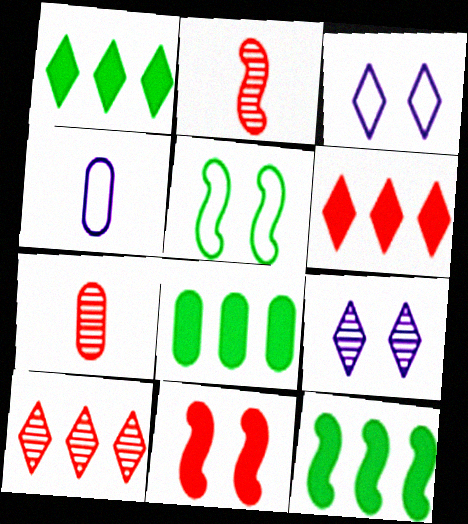[[1, 8, 12], 
[2, 3, 8], 
[3, 7, 12]]